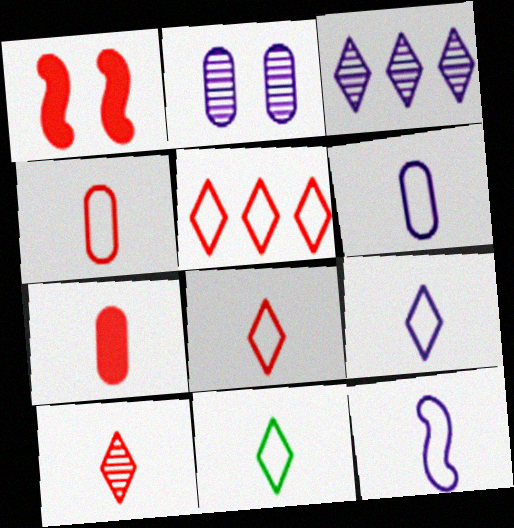[[4, 11, 12], 
[6, 9, 12], 
[8, 9, 11]]